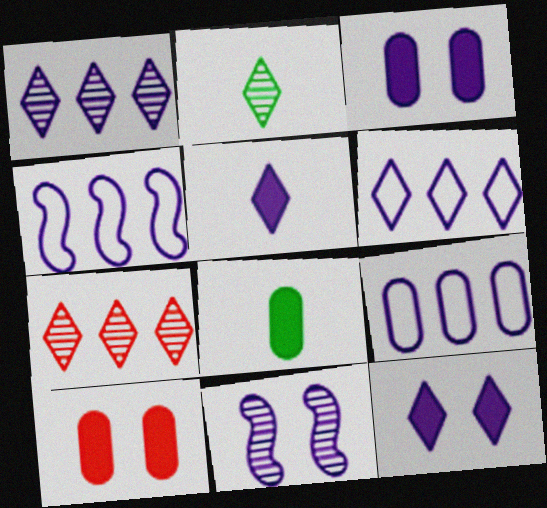[[2, 4, 10], 
[4, 6, 9], 
[5, 9, 11]]